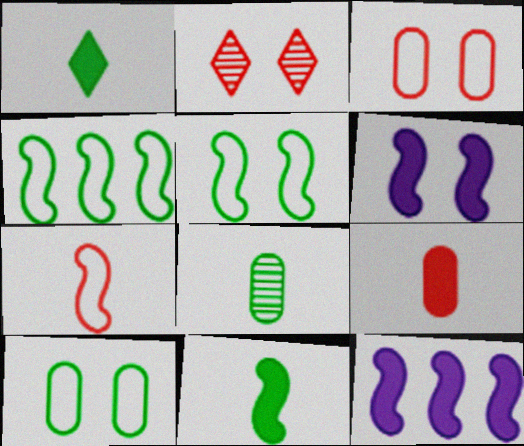[[2, 6, 10]]